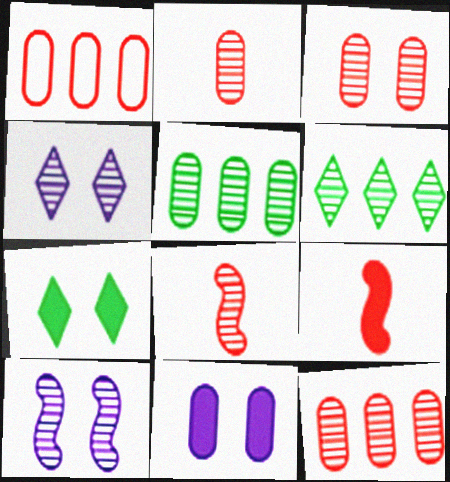[[2, 3, 12], 
[2, 6, 10], 
[4, 5, 8]]